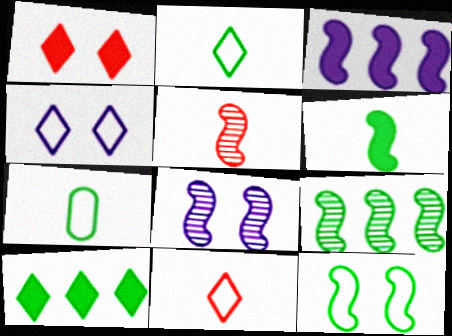[[3, 5, 12], 
[5, 8, 9], 
[6, 9, 12]]